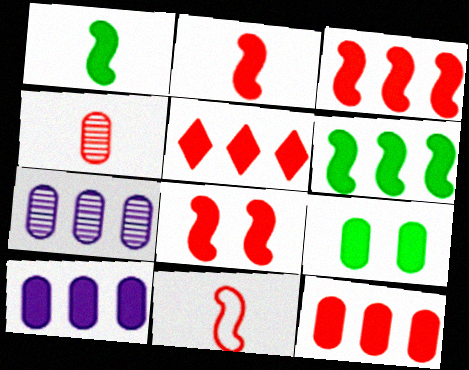[[2, 3, 8], 
[3, 5, 12], 
[5, 6, 10]]